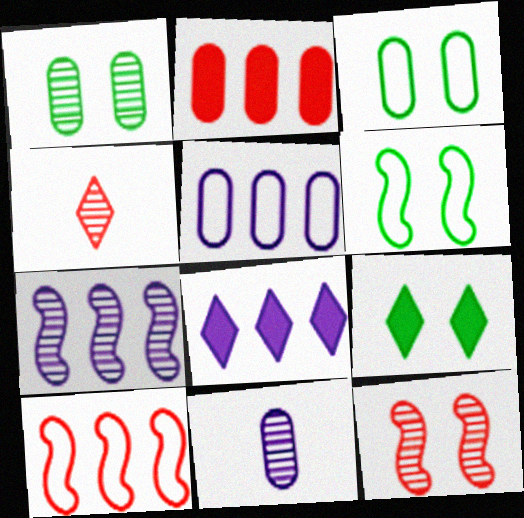[[1, 4, 7], 
[1, 6, 9], 
[2, 3, 11], 
[5, 7, 8], 
[9, 10, 11]]